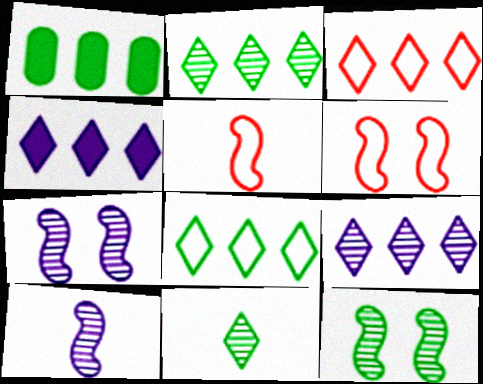[[2, 3, 4]]